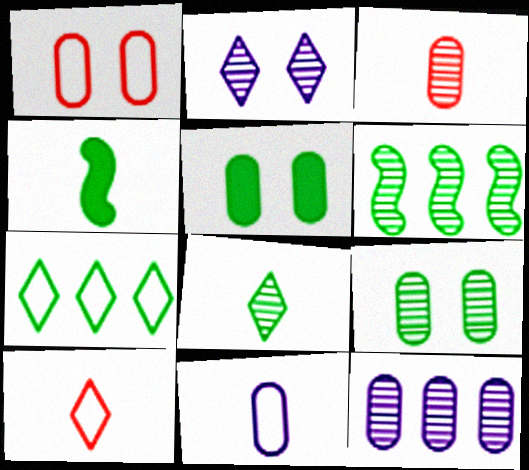[[2, 3, 6], 
[3, 9, 12], 
[4, 7, 9], 
[6, 8, 9]]